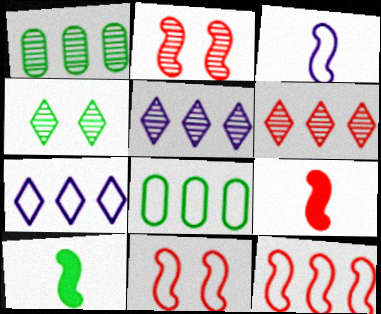[[2, 9, 12], 
[4, 8, 10], 
[7, 8, 12]]